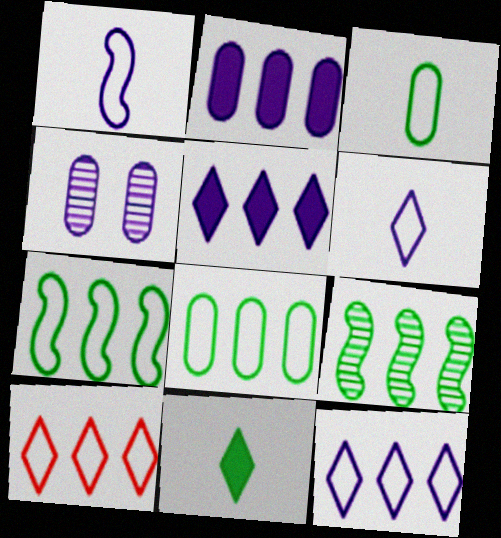[[1, 4, 5], 
[2, 9, 10]]